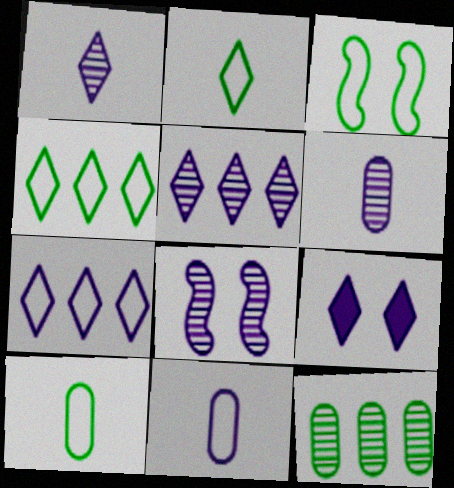[[1, 7, 9], 
[3, 4, 10], 
[5, 6, 8]]